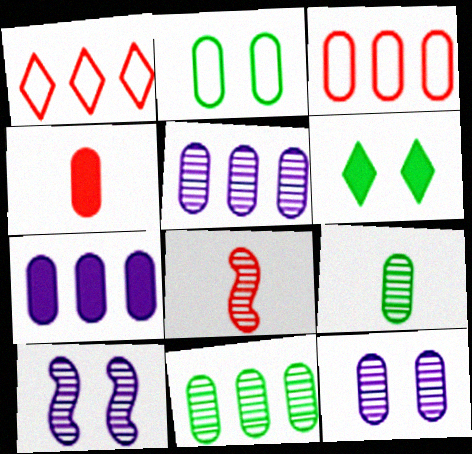[[2, 4, 5], 
[3, 7, 11]]